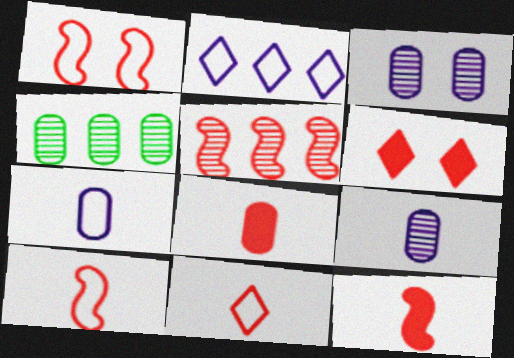[[1, 5, 12]]